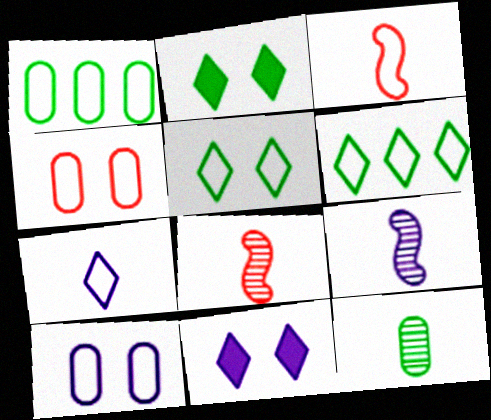[[1, 8, 11], 
[3, 6, 10]]